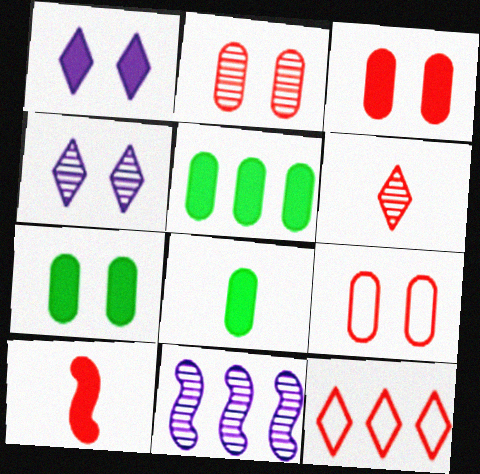[[1, 5, 10], 
[2, 3, 9], 
[2, 10, 12], 
[5, 7, 8], 
[5, 11, 12]]